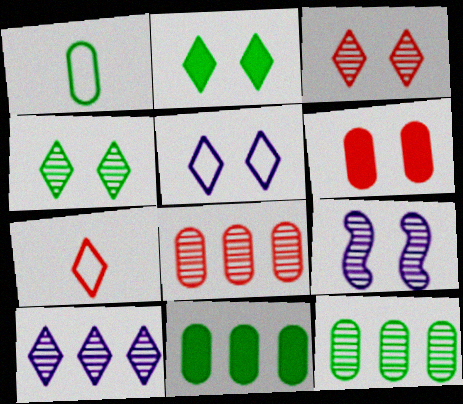[[2, 3, 5], 
[2, 7, 10], 
[7, 9, 11]]